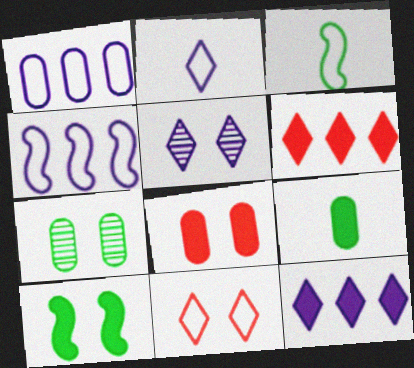[[1, 3, 11], 
[2, 5, 12]]